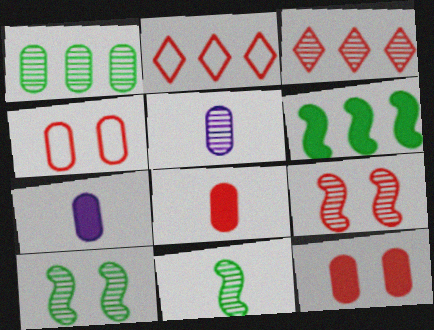[[1, 4, 7], 
[2, 7, 10], 
[2, 8, 9], 
[3, 5, 10]]